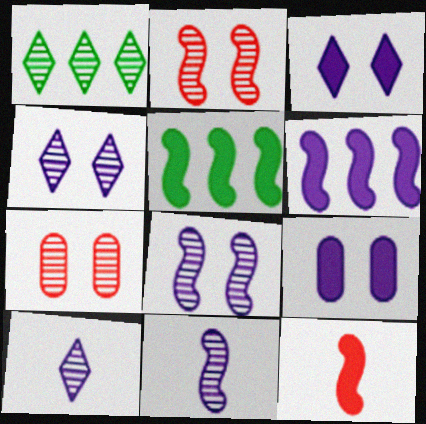[[1, 7, 11]]